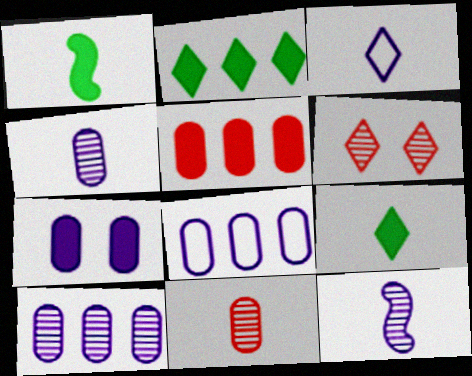[[1, 3, 11], 
[1, 6, 8], 
[2, 3, 6], 
[4, 7, 8]]